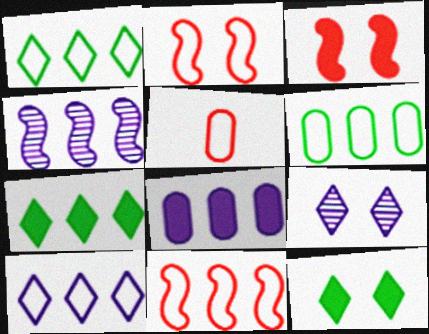[[4, 5, 12], 
[4, 8, 10], 
[6, 10, 11]]